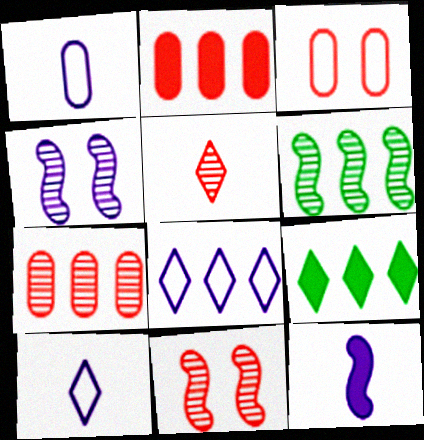[[1, 9, 11], 
[2, 6, 8], 
[5, 7, 11]]